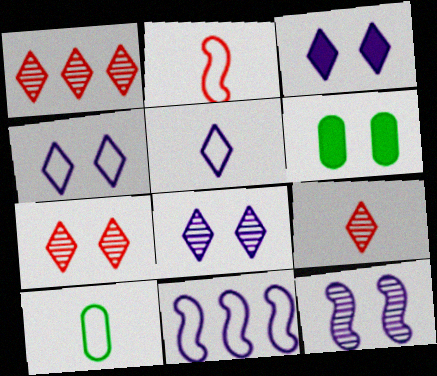[[1, 7, 9], 
[2, 5, 10], 
[3, 4, 8], 
[6, 9, 11]]